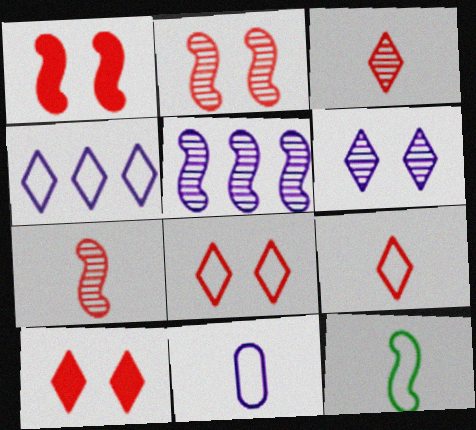[[1, 5, 12], 
[9, 11, 12]]